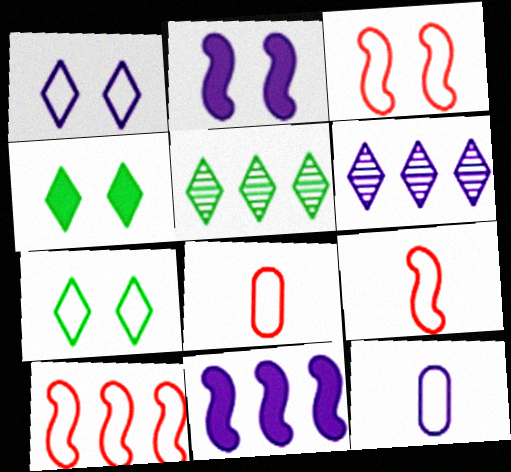[[2, 5, 8], 
[2, 6, 12], 
[3, 9, 10], 
[7, 10, 12]]